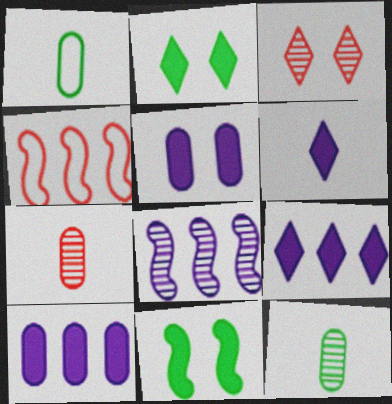[[3, 8, 12]]